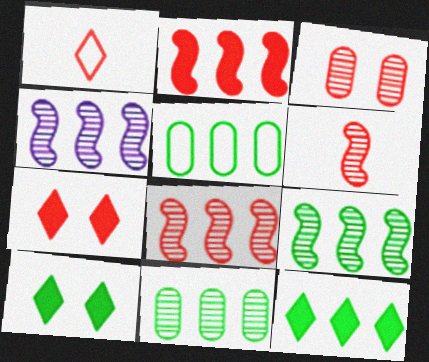[[1, 2, 3], 
[4, 8, 9], 
[5, 9, 12]]